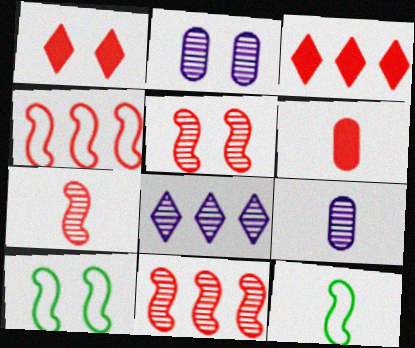[[1, 2, 10], 
[2, 3, 12], 
[3, 9, 10], 
[5, 7, 11], 
[6, 8, 10]]